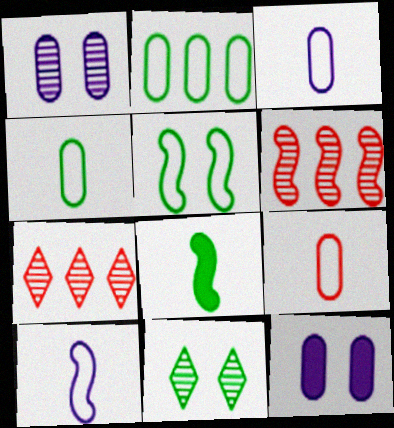[[2, 8, 11], 
[3, 4, 9]]